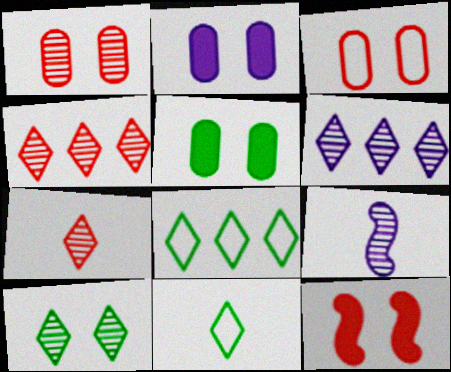[[6, 7, 10]]